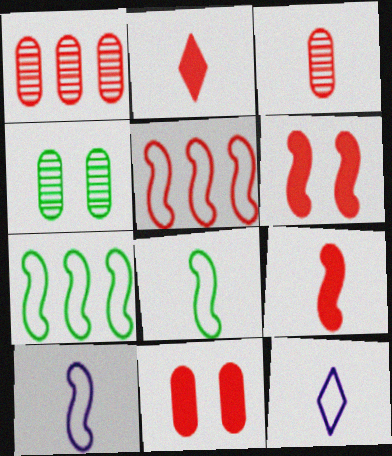[]